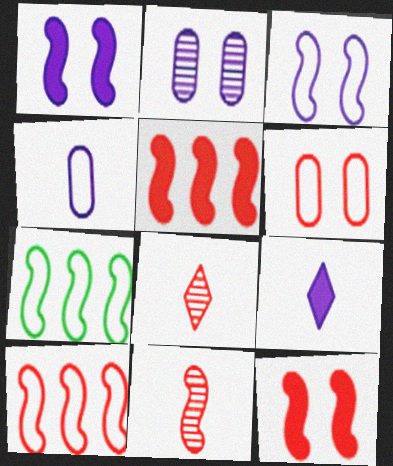[[1, 7, 11], 
[5, 6, 8], 
[10, 11, 12]]